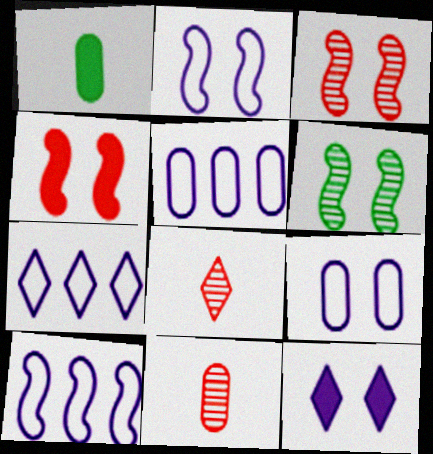[[1, 3, 7], 
[2, 4, 6], 
[5, 7, 10]]